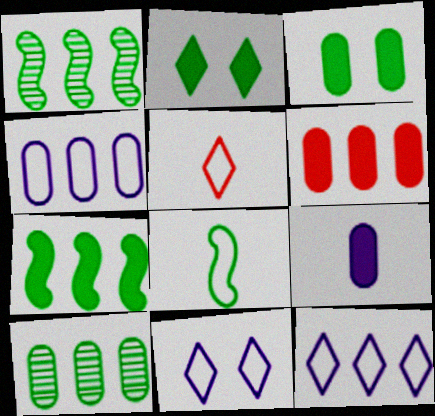[[1, 6, 12], 
[2, 8, 10], 
[3, 6, 9], 
[4, 6, 10]]